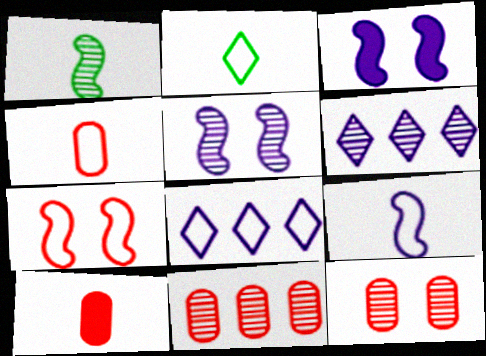[[1, 6, 12], 
[2, 3, 11], 
[2, 4, 9]]